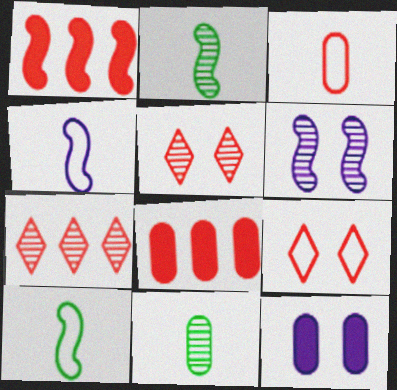[[1, 3, 5], 
[1, 6, 10], 
[6, 7, 11], 
[7, 10, 12]]